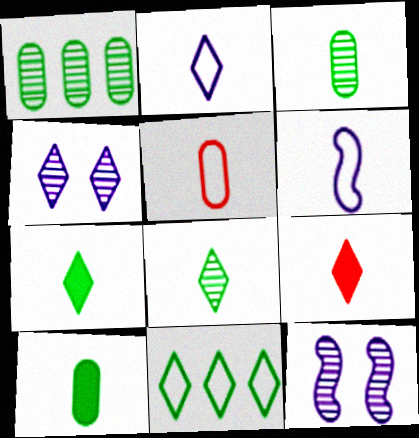[[2, 8, 9], 
[3, 6, 9], 
[4, 9, 11]]